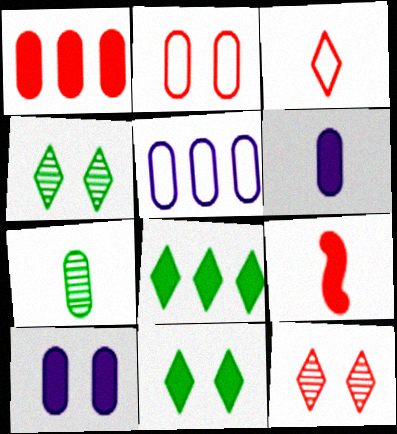[[4, 5, 9], 
[8, 9, 10]]